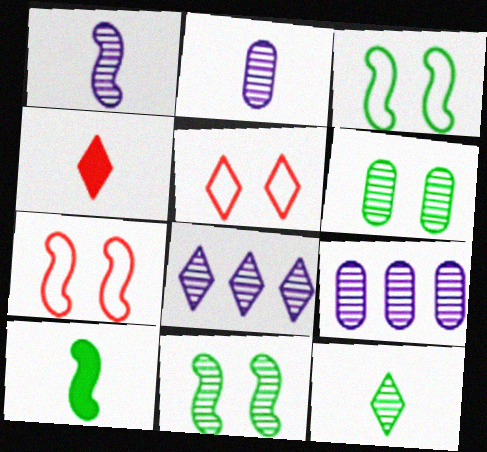[[3, 4, 9], 
[5, 9, 10]]